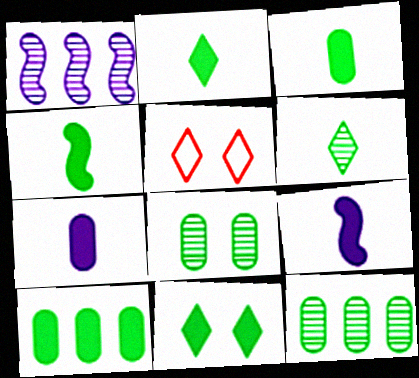[[1, 3, 5], 
[2, 3, 4], 
[4, 10, 11], 
[5, 9, 12]]